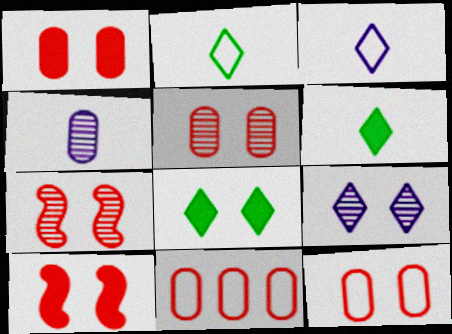[[1, 5, 12]]